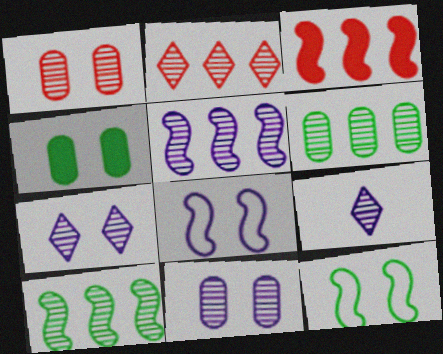[[1, 9, 10], 
[2, 5, 6], 
[5, 9, 11]]